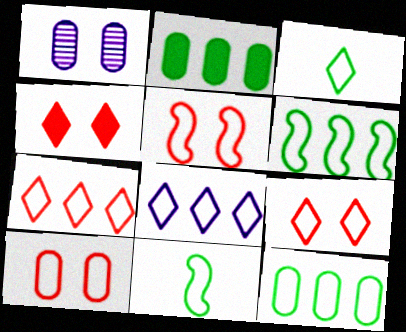[[3, 8, 9], 
[5, 9, 10], 
[8, 10, 11]]